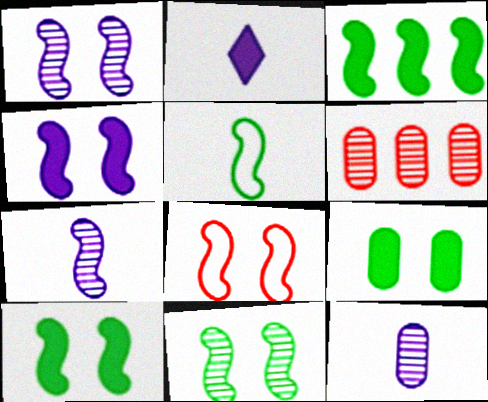[[1, 8, 10], 
[3, 5, 11], 
[3, 7, 8], 
[4, 8, 11]]